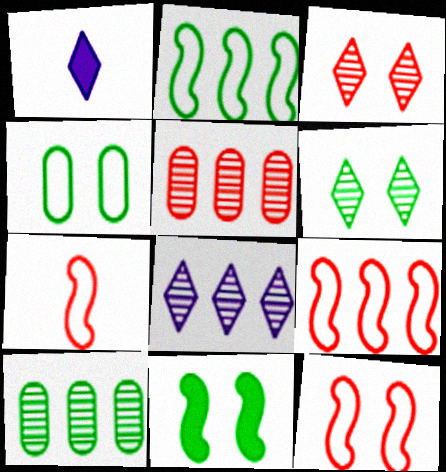[[1, 10, 12], 
[4, 6, 11], 
[7, 9, 12]]